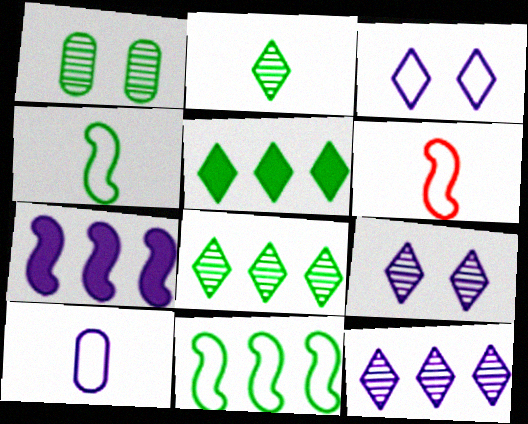[[1, 4, 5], 
[7, 9, 10]]